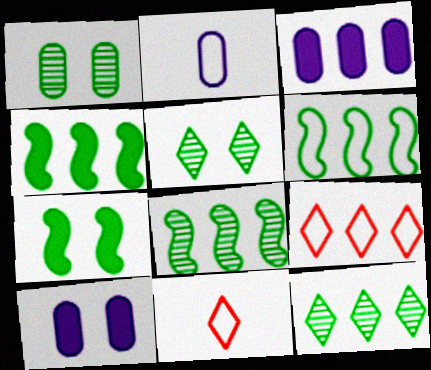[[3, 8, 9], 
[4, 6, 8], 
[8, 10, 11]]